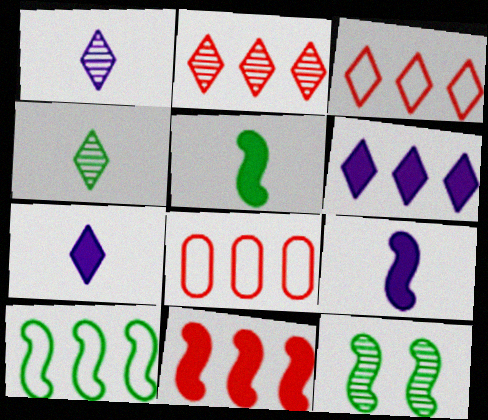[[2, 8, 11], 
[5, 10, 12], 
[7, 8, 12]]